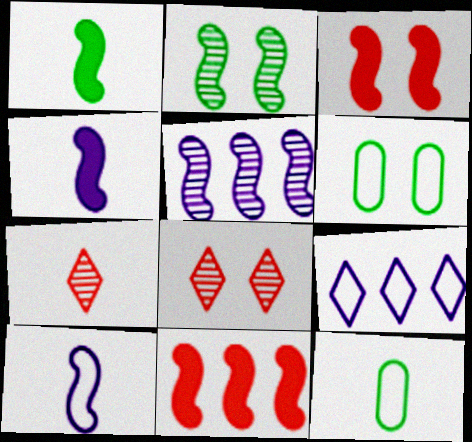[[2, 10, 11], 
[4, 7, 12]]